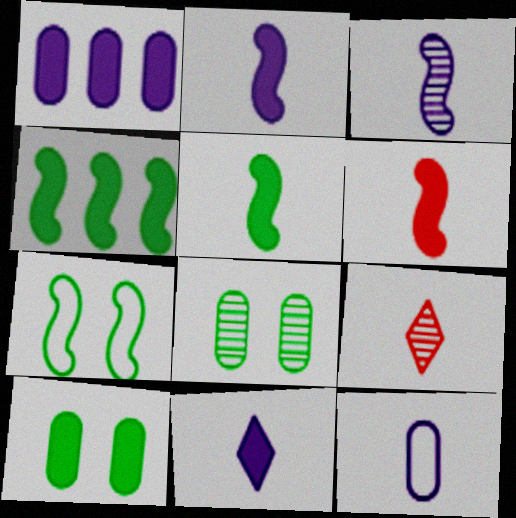[[1, 7, 9], 
[2, 5, 6], 
[3, 11, 12], 
[5, 9, 12]]